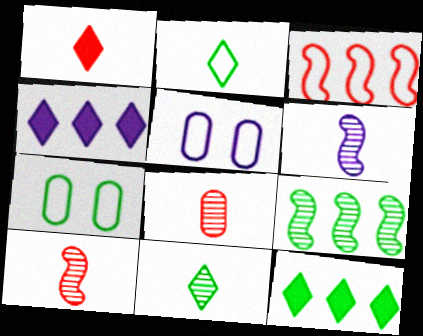[[1, 5, 9], 
[2, 3, 5], 
[4, 5, 6], 
[4, 7, 10], 
[5, 10, 12], 
[6, 8, 11]]